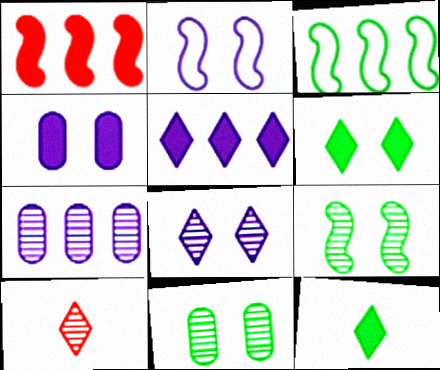[[1, 4, 12], 
[2, 4, 8], 
[3, 4, 10], 
[3, 11, 12], 
[7, 9, 10]]